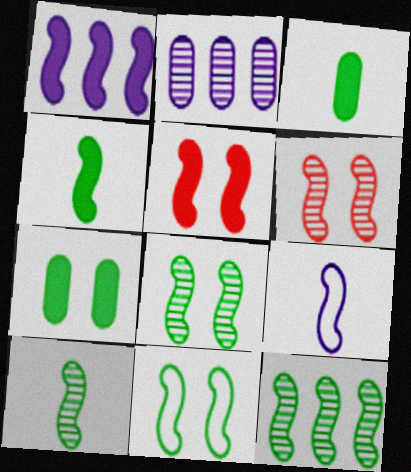[[1, 4, 5], 
[4, 11, 12], 
[5, 9, 12], 
[8, 10, 12]]